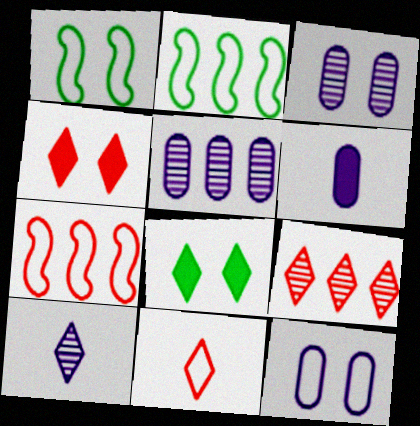[[1, 3, 4], 
[1, 6, 9], 
[2, 11, 12], 
[4, 9, 11], 
[5, 6, 12]]